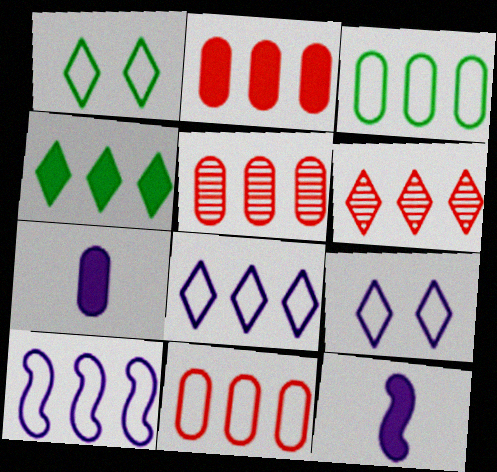[[1, 5, 12], 
[2, 5, 11], 
[4, 5, 10], 
[4, 6, 8]]